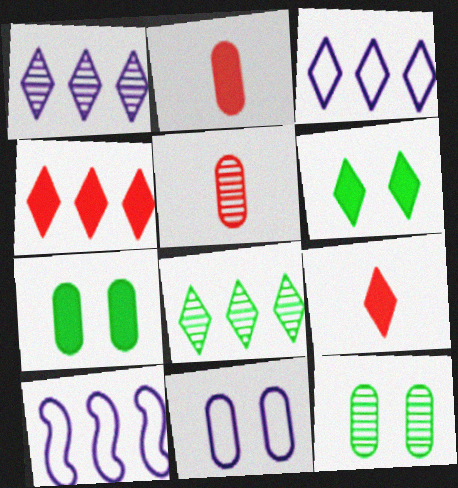[[3, 4, 8], 
[5, 6, 10], 
[9, 10, 12]]